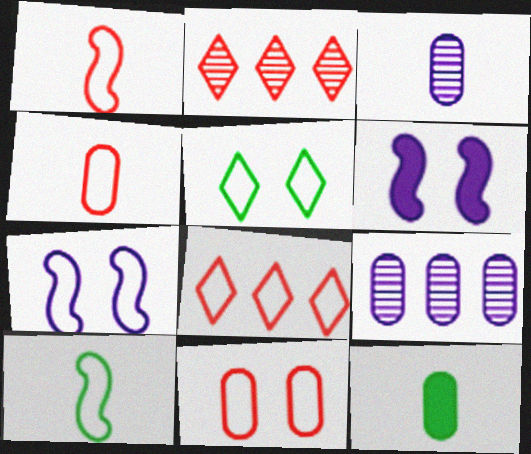[[1, 8, 11], 
[2, 7, 12], 
[3, 4, 12], 
[5, 7, 11], 
[9, 11, 12]]